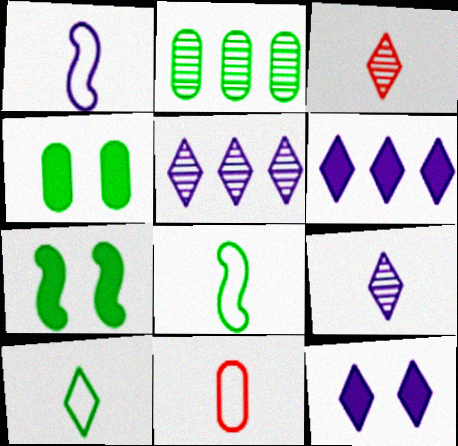[[1, 10, 11], 
[2, 7, 10], 
[5, 7, 11]]